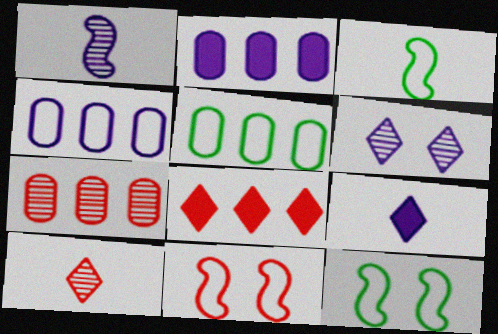[[2, 5, 7], 
[2, 10, 12], 
[7, 9, 12]]